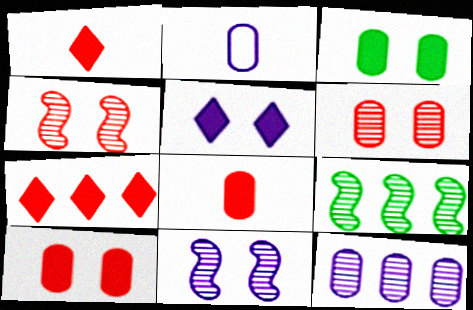[]